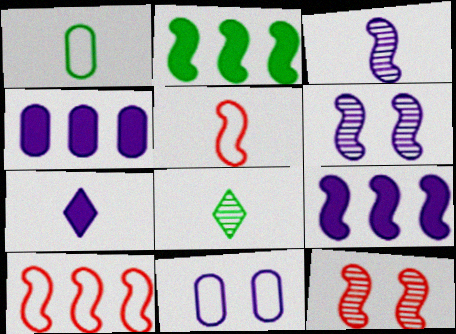[[2, 5, 6]]